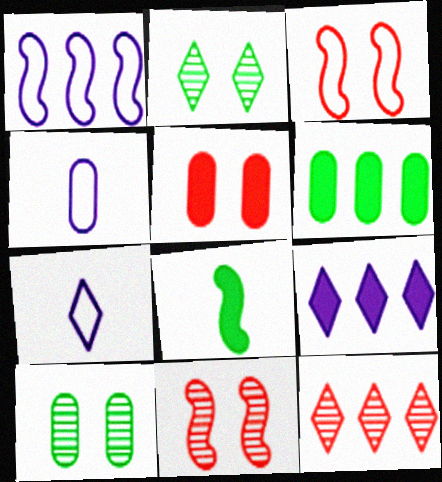[[1, 6, 12], 
[1, 8, 11], 
[5, 8, 9], 
[6, 7, 11]]